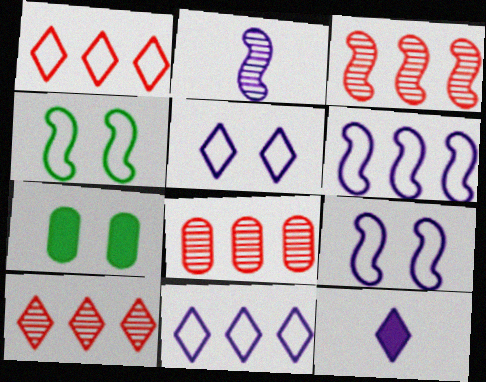[[1, 2, 7], 
[3, 8, 10], 
[4, 8, 12]]